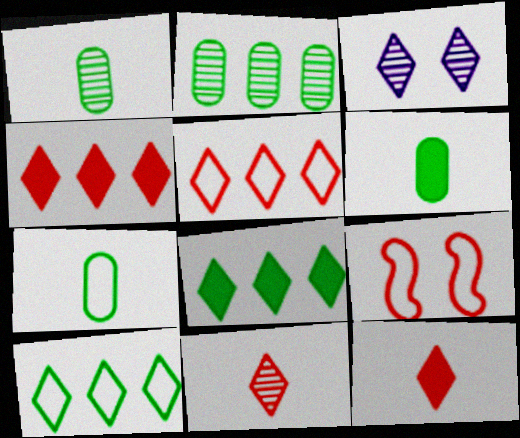[[1, 6, 7], 
[3, 10, 12]]